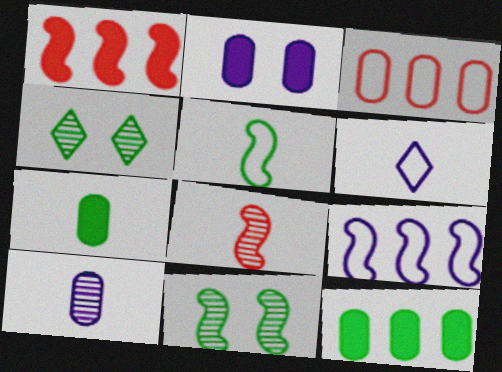[[4, 5, 12], 
[6, 7, 8]]